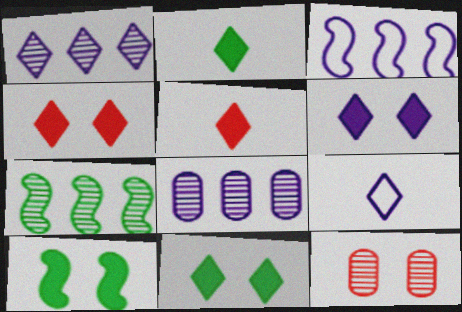[[1, 6, 9], 
[2, 3, 12], 
[4, 6, 11]]